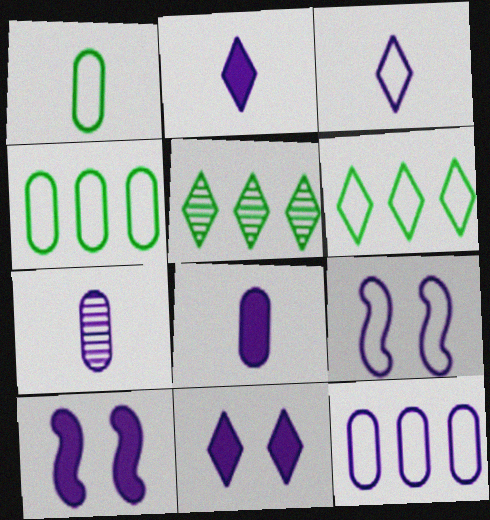[[3, 9, 12]]